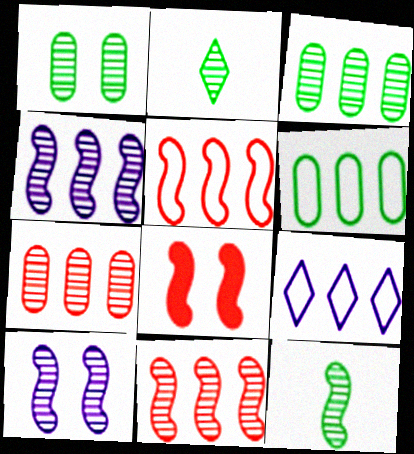[[2, 7, 10], 
[5, 6, 9], 
[10, 11, 12]]